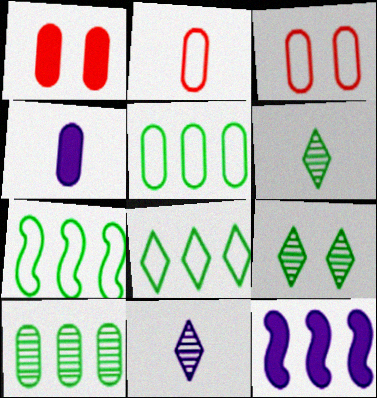[[1, 7, 11], 
[2, 9, 12], 
[3, 4, 10], 
[3, 6, 12], 
[5, 7, 8]]